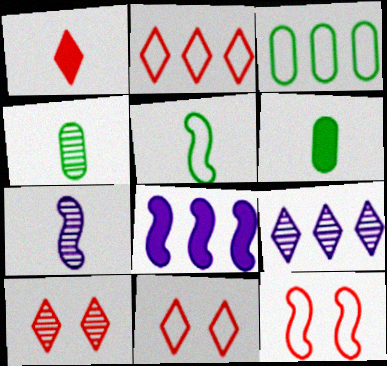[[1, 2, 10], 
[4, 8, 11], 
[6, 9, 12]]